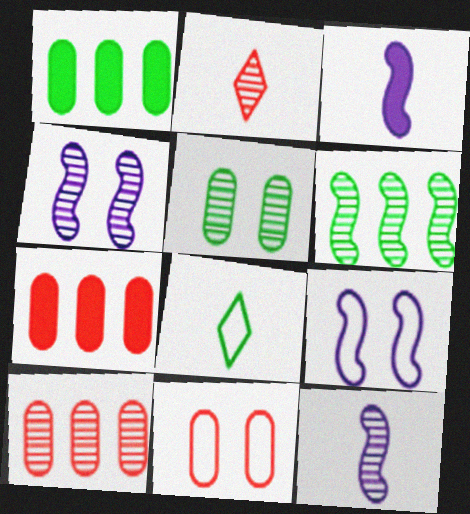[[1, 2, 9], 
[4, 7, 8]]